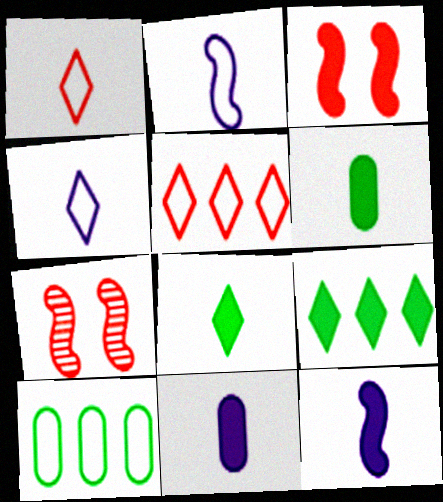[[3, 9, 11]]